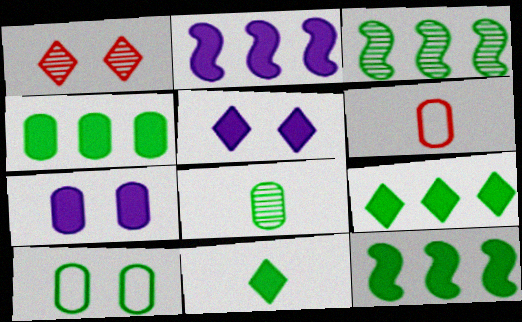[[3, 5, 6], 
[3, 10, 11], 
[4, 8, 10], 
[4, 9, 12]]